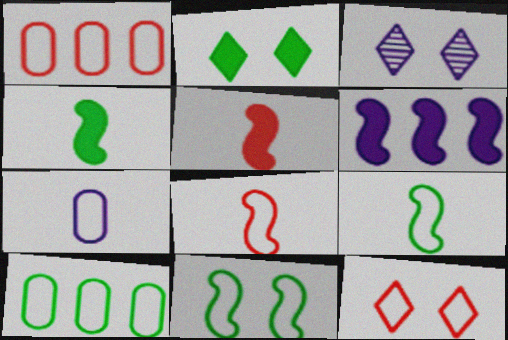[[1, 3, 4], 
[1, 8, 12], 
[2, 3, 12], 
[3, 5, 10], 
[3, 6, 7]]